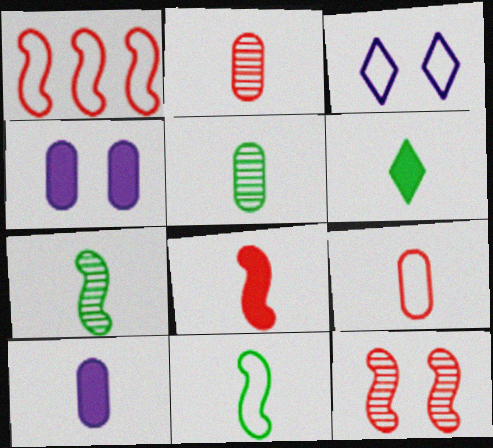[[1, 8, 12], 
[5, 6, 11], 
[5, 9, 10], 
[6, 8, 10]]